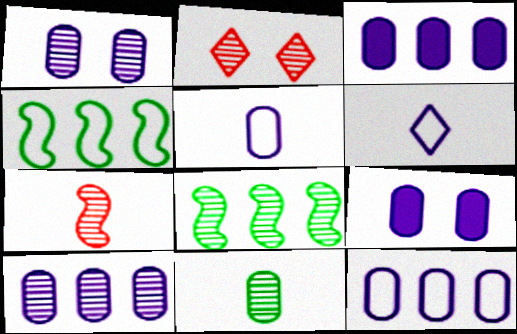[[1, 3, 5], 
[3, 10, 12], 
[5, 9, 10]]